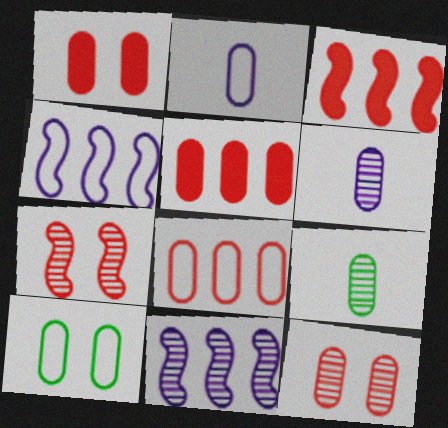[[2, 8, 10], 
[5, 6, 10]]